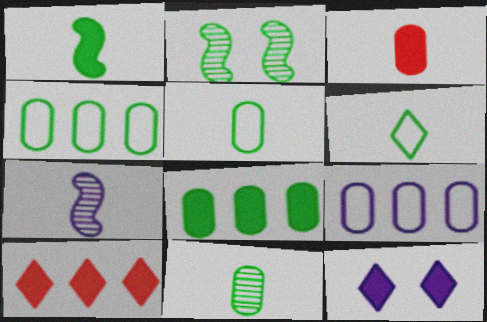[[1, 6, 11], 
[2, 6, 8], 
[3, 6, 7], 
[7, 9, 12]]